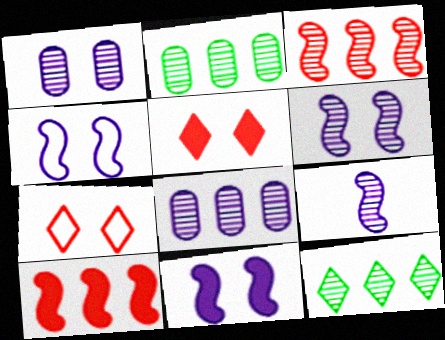[[3, 8, 12], 
[4, 6, 11]]